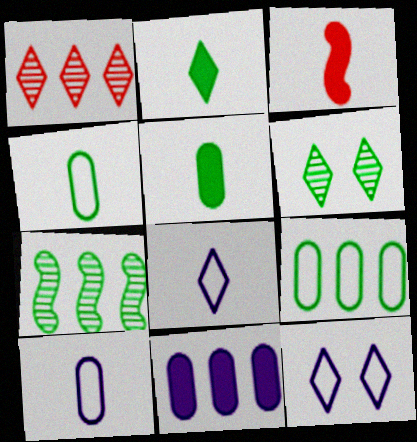[[1, 2, 12]]